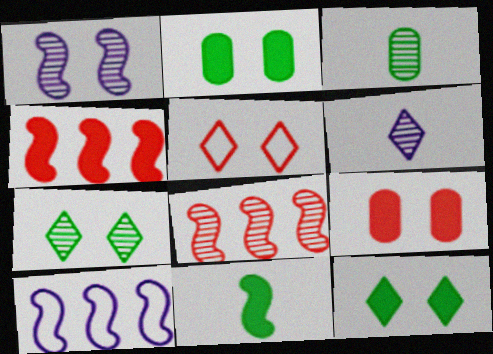[[1, 2, 5]]